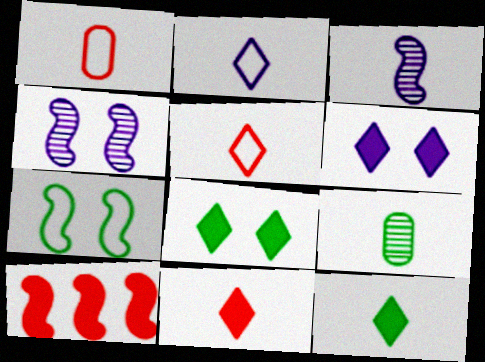[[1, 3, 12], 
[3, 7, 10]]